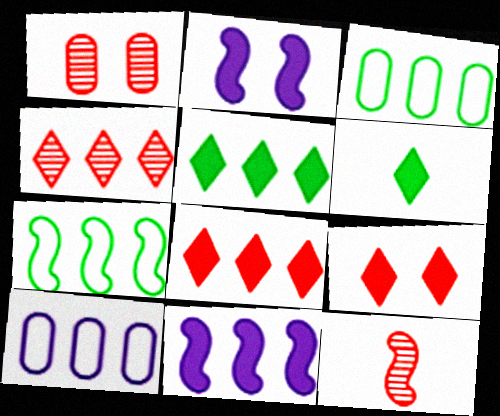[[1, 4, 12], 
[2, 7, 12], 
[3, 4, 11]]